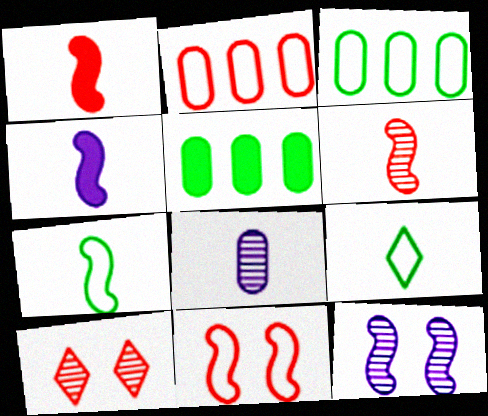[[1, 2, 10], 
[1, 8, 9], 
[3, 4, 10], 
[4, 6, 7]]